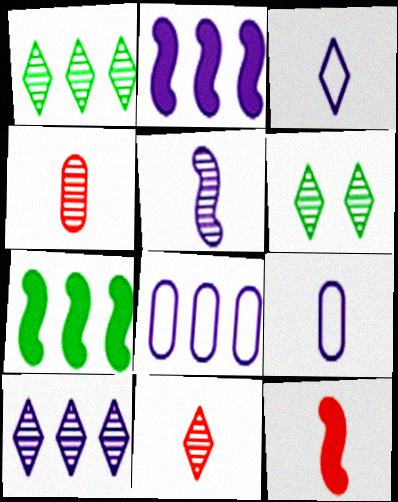[[2, 8, 10], 
[6, 8, 12], 
[6, 10, 11]]